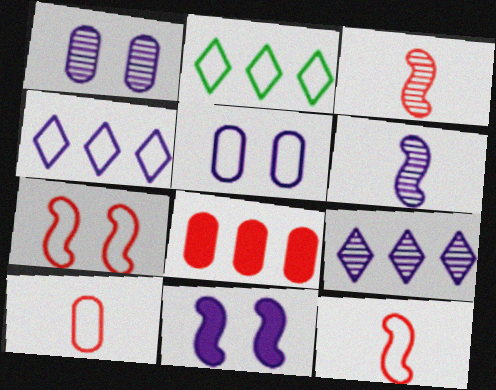[[1, 6, 9], 
[2, 5, 12]]